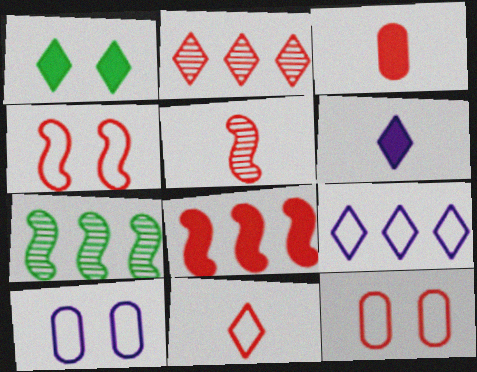[[2, 3, 4], 
[3, 5, 11], 
[4, 5, 8], 
[6, 7, 12]]